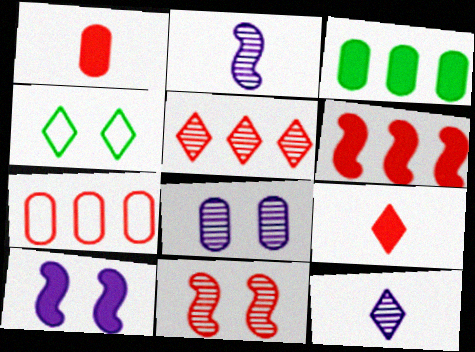[[3, 9, 10], 
[5, 6, 7], 
[7, 9, 11]]